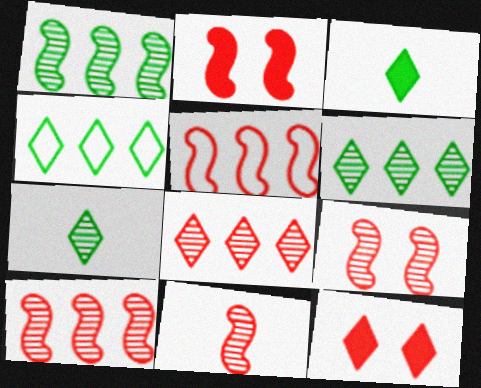[[2, 5, 11], 
[9, 10, 11]]